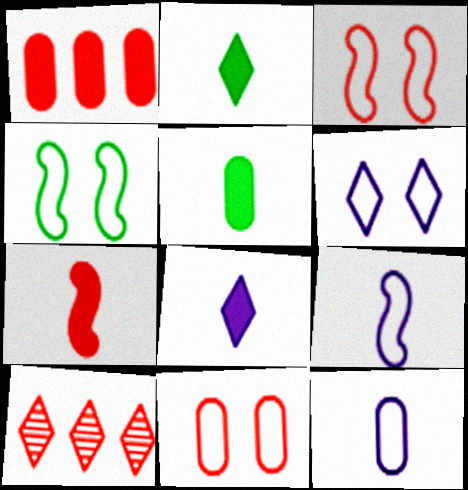[[2, 6, 10], 
[4, 6, 11], 
[5, 7, 8], 
[7, 10, 11]]